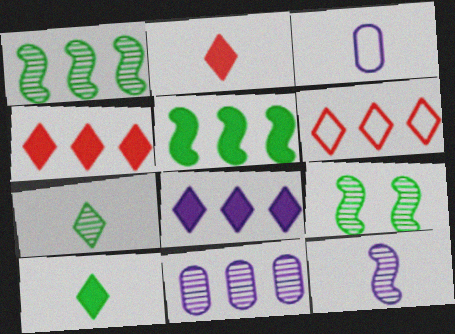[[3, 4, 9], 
[5, 6, 11]]